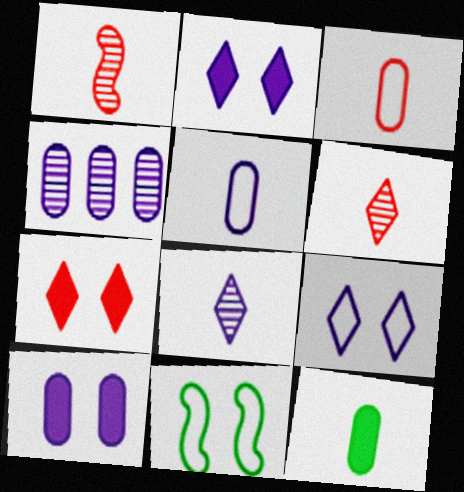[[4, 5, 10]]